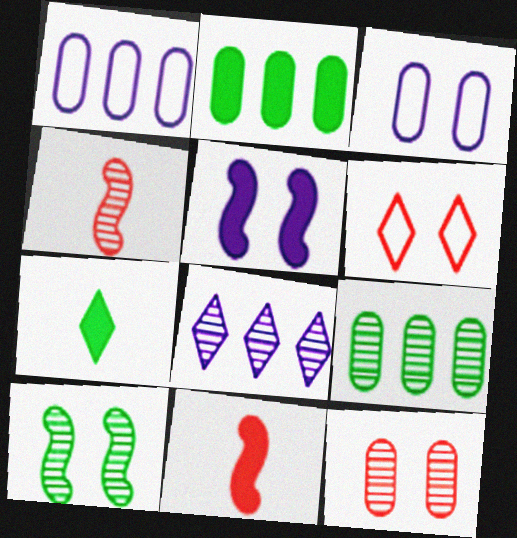[[6, 7, 8]]